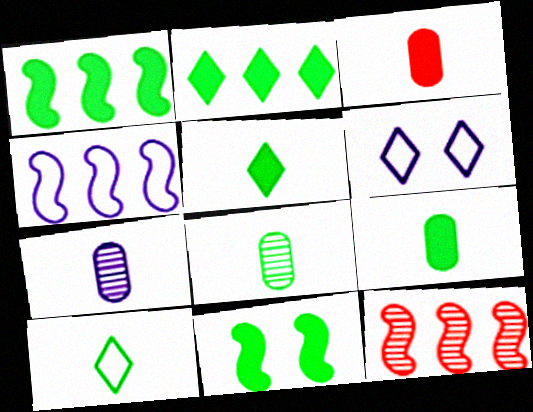[[1, 4, 12], 
[2, 9, 11], 
[6, 9, 12]]